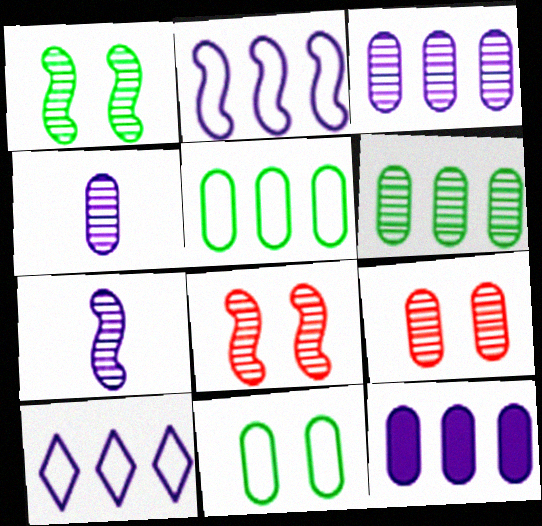[[4, 6, 9]]